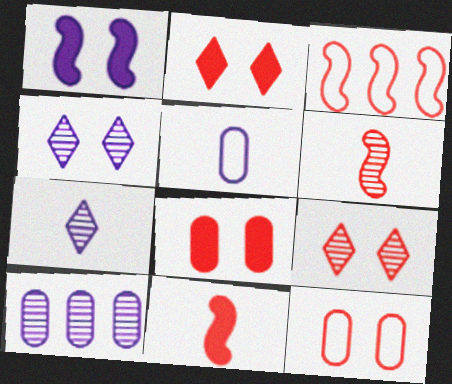[]